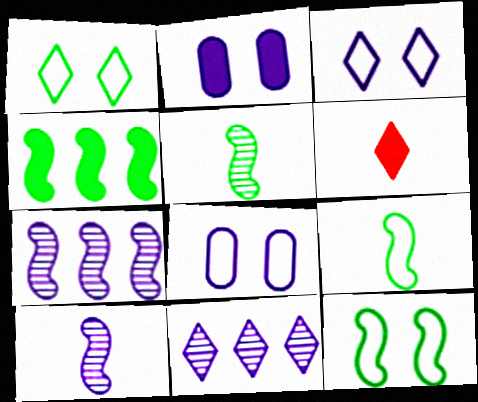[[1, 6, 11], 
[2, 4, 6], 
[4, 5, 12]]